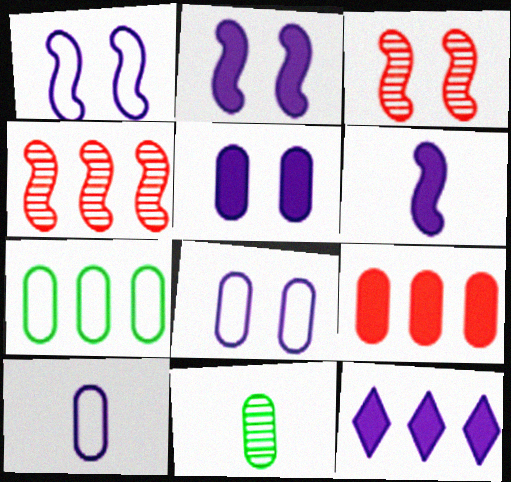[[4, 7, 12], 
[5, 6, 12], 
[8, 9, 11]]